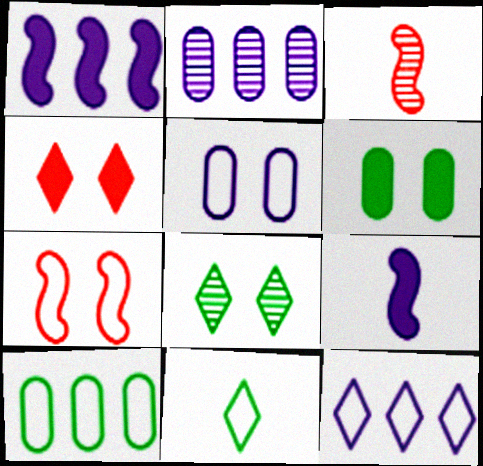[[1, 2, 12], 
[2, 3, 8], 
[3, 6, 12]]